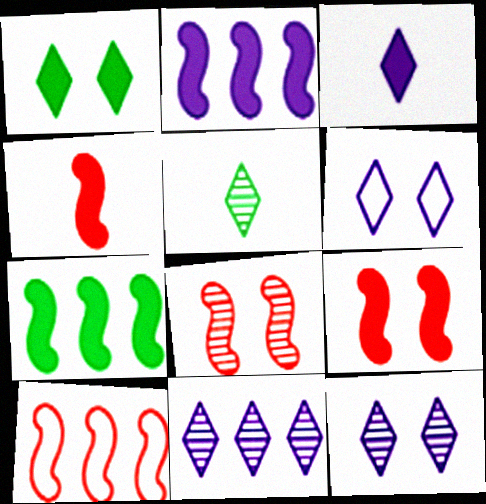[[3, 6, 11], 
[4, 8, 10]]